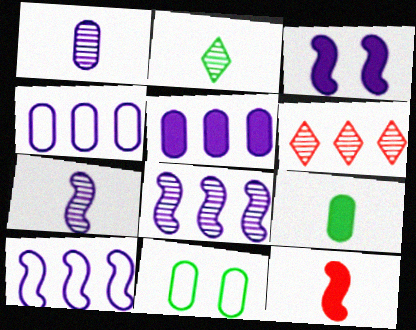[[3, 7, 10]]